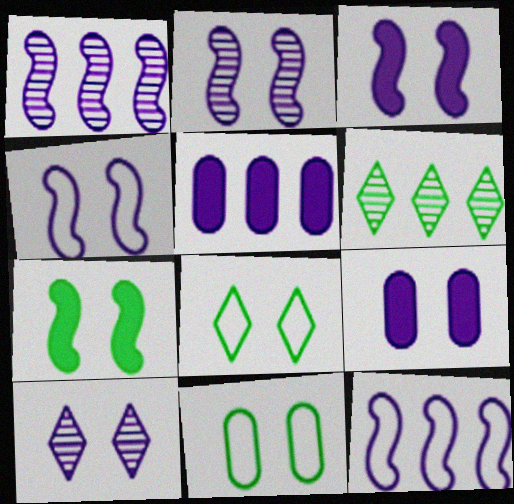[[2, 3, 4], 
[4, 9, 10]]